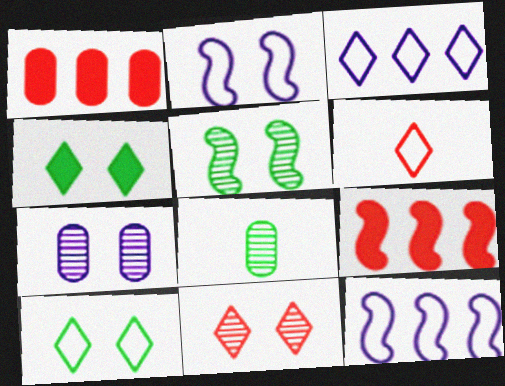[[3, 6, 10], 
[5, 7, 11]]